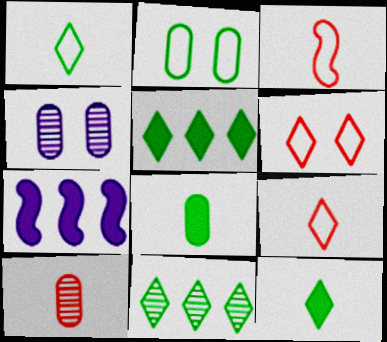[[3, 4, 5]]